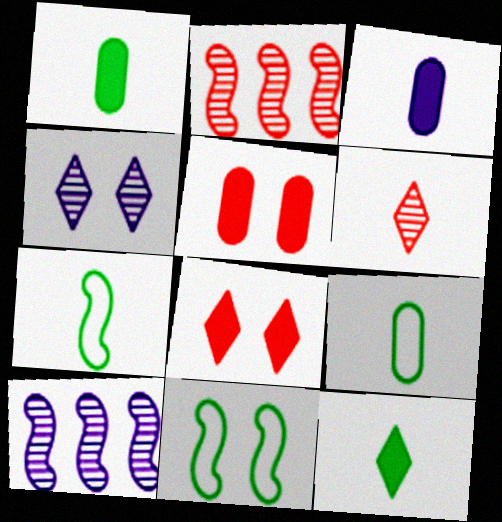[[3, 6, 7], 
[4, 5, 11], 
[8, 9, 10]]